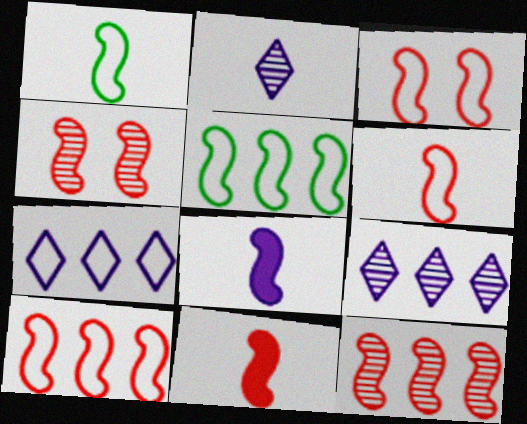[[3, 6, 10], 
[3, 11, 12], 
[4, 5, 8], 
[4, 10, 11]]